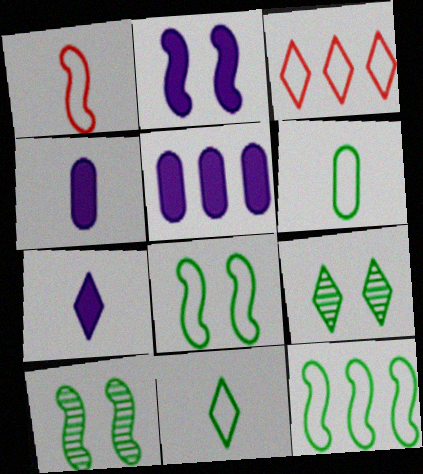[[1, 5, 9], 
[2, 5, 7], 
[3, 4, 10], 
[3, 7, 9]]